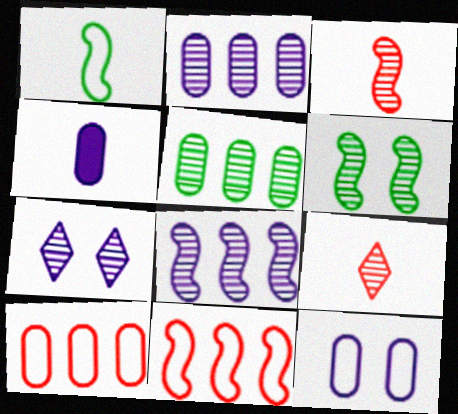[[1, 4, 9], 
[2, 4, 12], 
[2, 6, 9], 
[3, 5, 7], 
[3, 6, 8]]